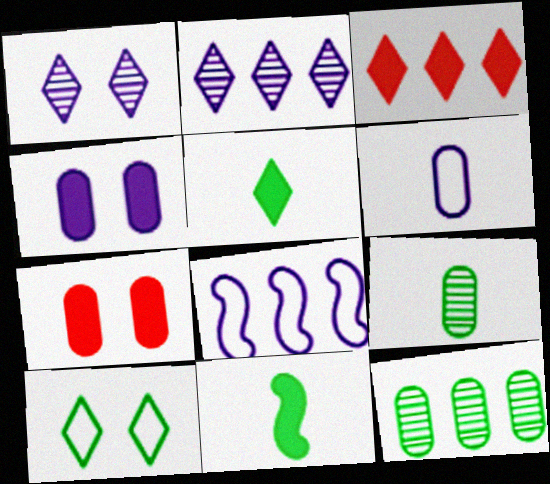[[3, 4, 11], 
[3, 8, 12], 
[6, 7, 12], 
[10, 11, 12]]